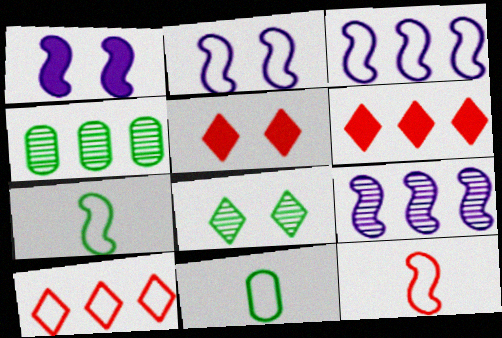[[2, 10, 11], 
[3, 4, 6], 
[5, 9, 11]]